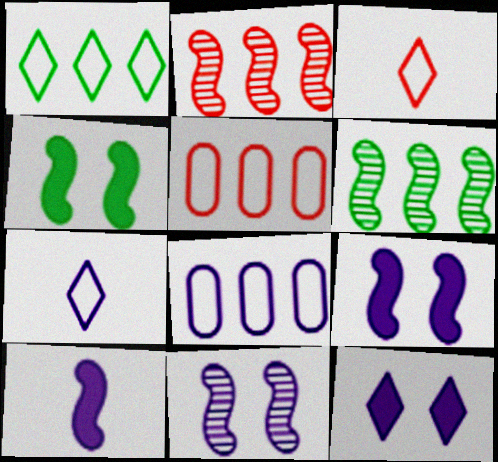[]